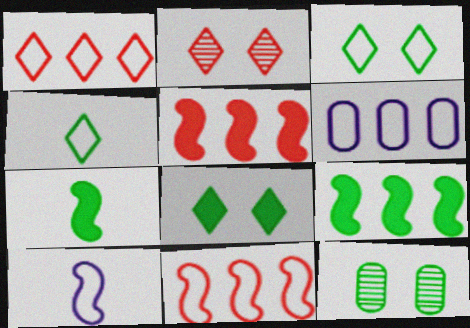[[2, 6, 7], 
[4, 9, 12]]